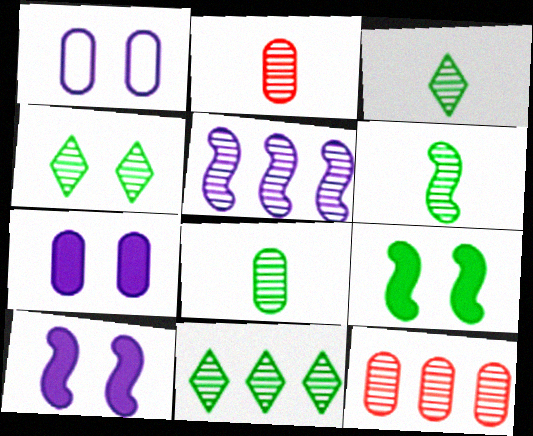[[2, 4, 5], 
[3, 4, 11], 
[3, 6, 8], 
[5, 11, 12]]